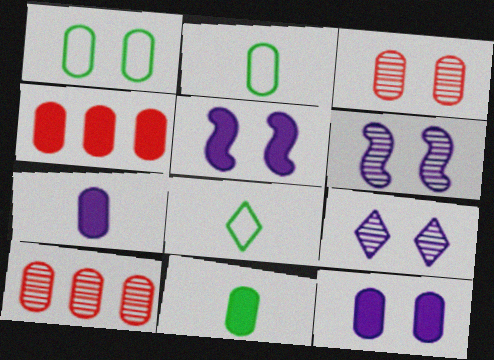[[1, 3, 12], 
[1, 7, 10], 
[2, 10, 12], 
[4, 6, 8], 
[4, 11, 12], 
[5, 8, 10]]